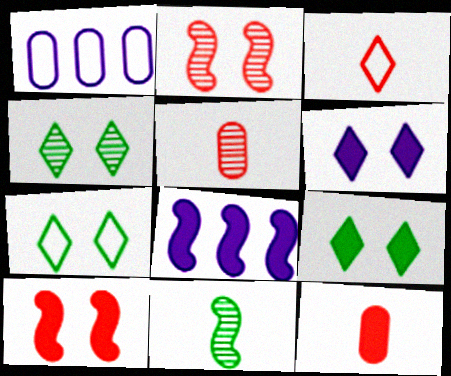[[4, 7, 9], 
[5, 7, 8], 
[8, 9, 12]]